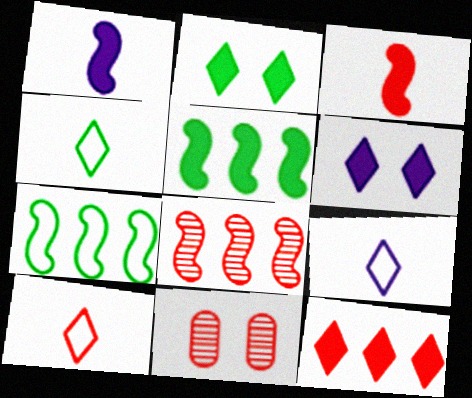[[4, 9, 10], 
[5, 9, 11]]